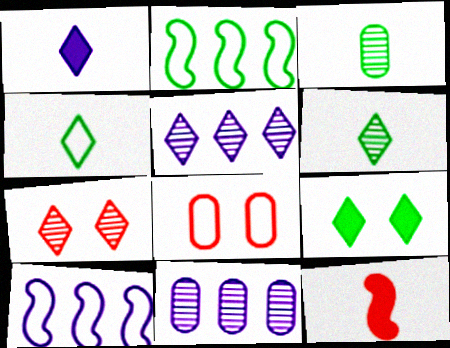[[2, 3, 9], 
[4, 8, 10], 
[5, 6, 7]]